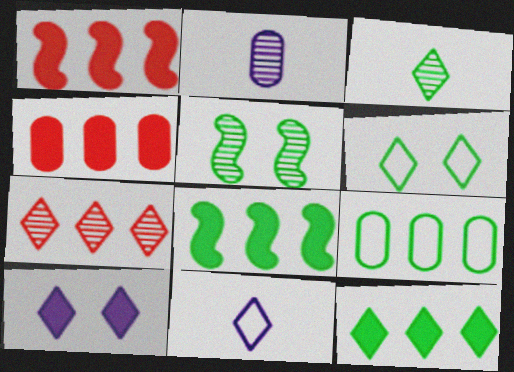[[1, 2, 6], 
[2, 5, 7], 
[3, 6, 12], 
[4, 5, 11]]